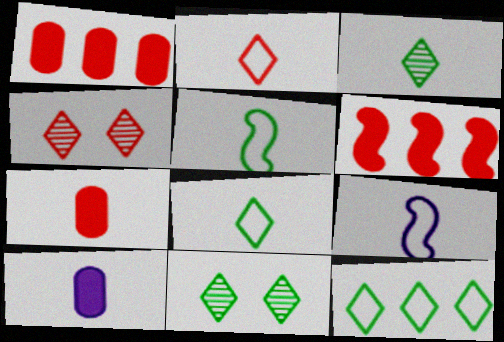[[1, 9, 11], 
[3, 7, 9]]